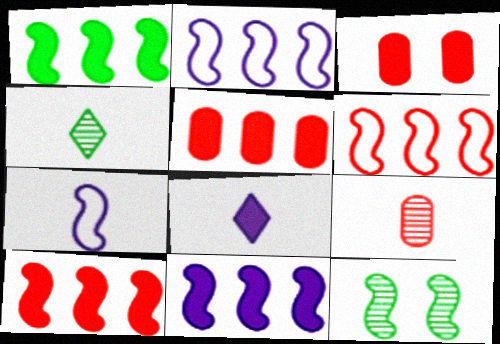[[1, 3, 8], 
[1, 10, 11], 
[2, 3, 4], 
[7, 10, 12]]